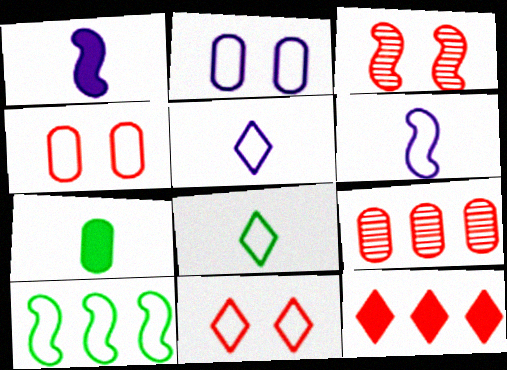[[1, 3, 10], 
[2, 7, 9], 
[4, 5, 10]]